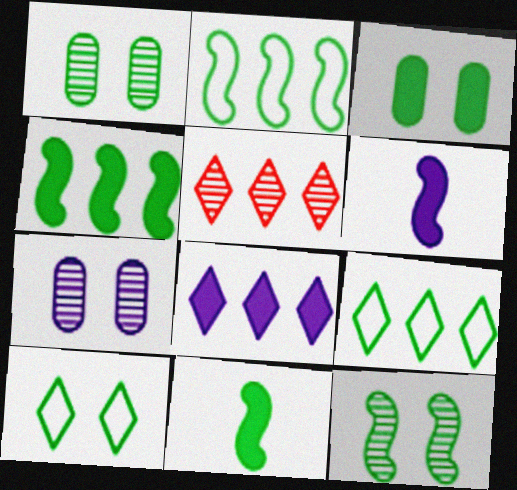[[1, 9, 11], 
[2, 11, 12], 
[3, 10, 12], 
[5, 8, 9]]